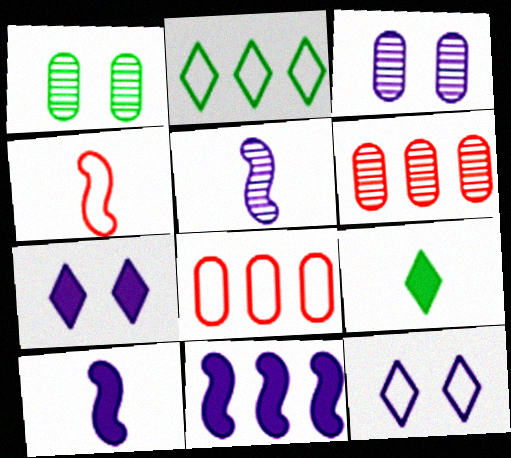[[2, 6, 11]]